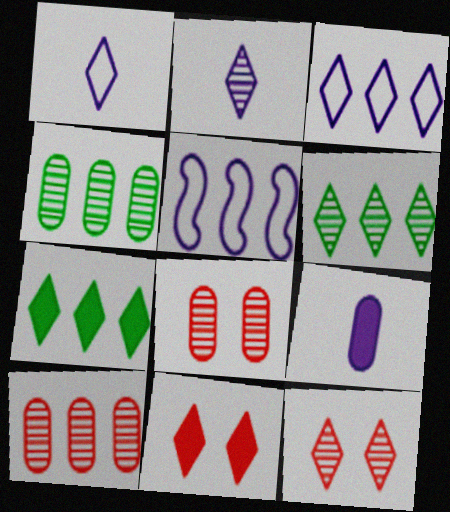[[1, 6, 11], 
[1, 7, 12], 
[2, 6, 12], 
[5, 7, 10]]